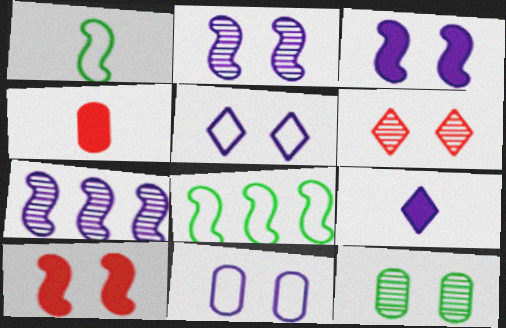[[1, 7, 10], 
[2, 6, 12], 
[5, 10, 12], 
[7, 9, 11]]